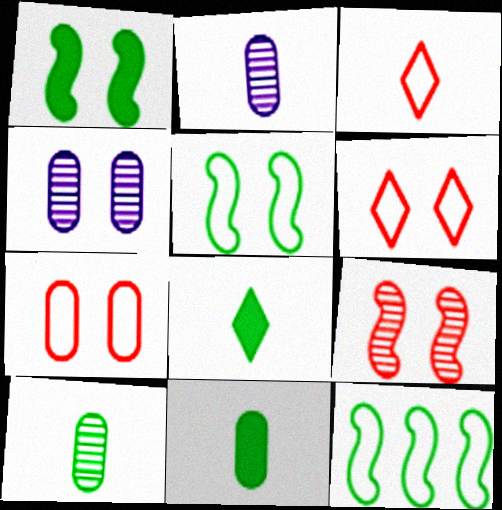[[1, 4, 6]]